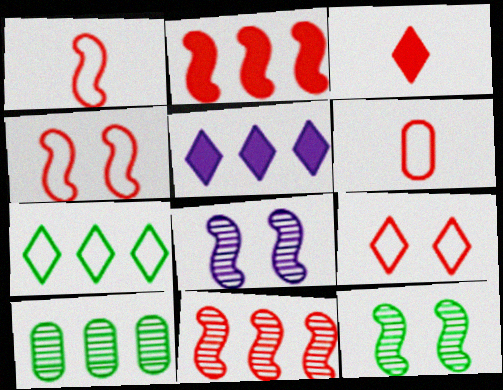[[5, 6, 12]]